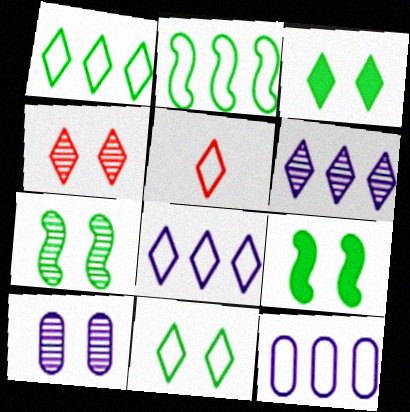[[3, 5, 6], 
[4, 7, 10], 
[5, 8, 11]]